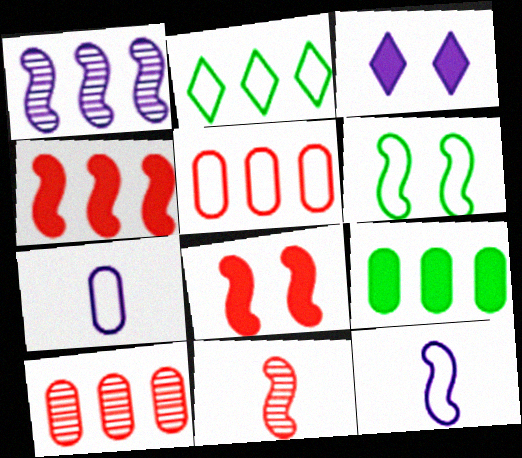[[1, 3, 7]]